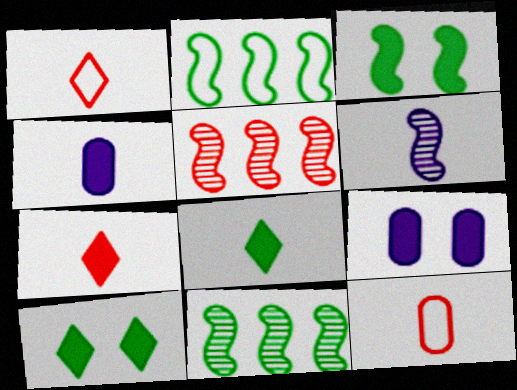[[1, 9, 11], 
[6, 8, 12]]